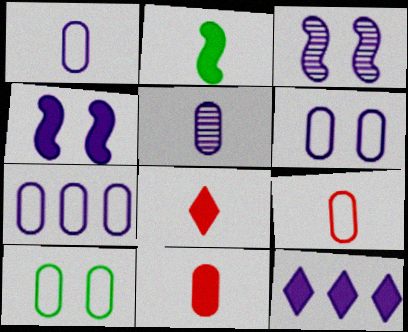[[1, 3, 12], 
[1, 6, 7], 
[7, 9, 10]]